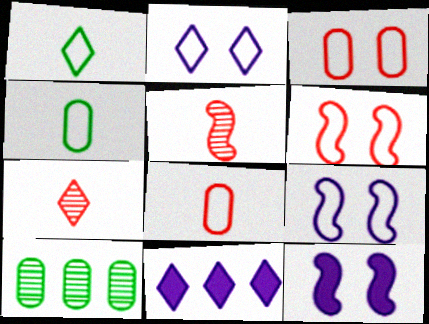[]